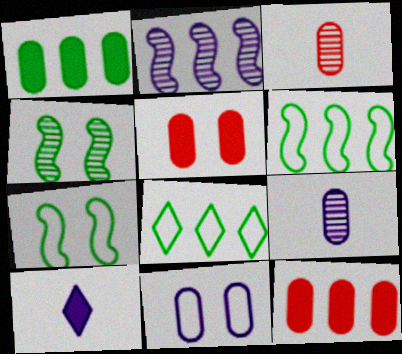[[1, 3, 11], 
[2, 8, 12], 
[2, 10, 11]]